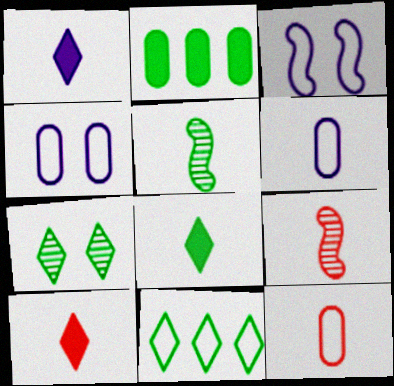[[1, 5, 12], 
[1, 8, 10], 
[3, 11, 12], 
[5, 6, 10], 
[6, 8, 9], 
[7, 8, 11], 
[9, 10, 12]]